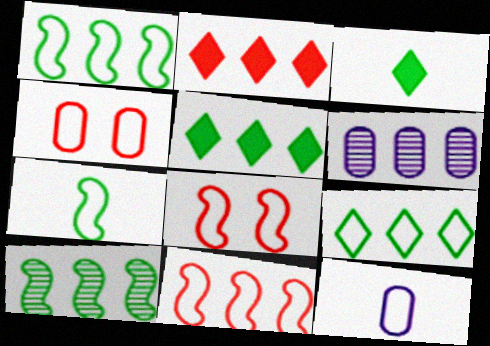[[1, 2, 6], 
[3, 6, 8], 
[5, 6, 11], 
[8, 9, 12]]